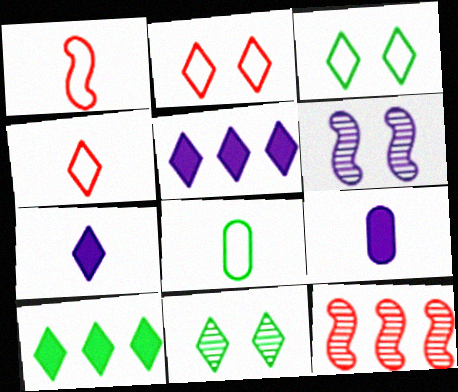[[3, 9, 12], 
[4, 5, 11]]